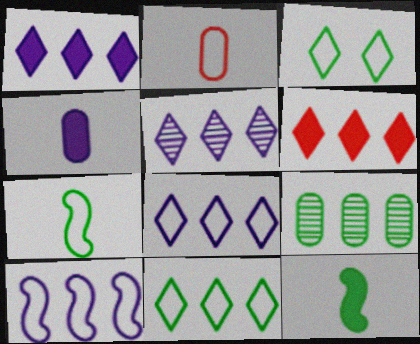[[1, 5, 8], 
[2, 3, 10], 
[3, 9, 12], 
[5, 6, 11], 
[6, 9, 10]]